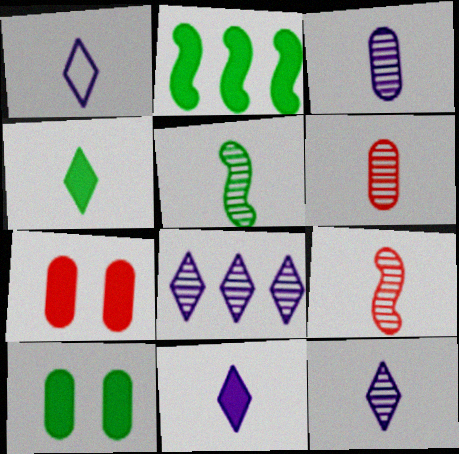[[1, 11, 12], 
[2, 4, 10], 
[2, 7, 11], 
[5, 6, 12]]